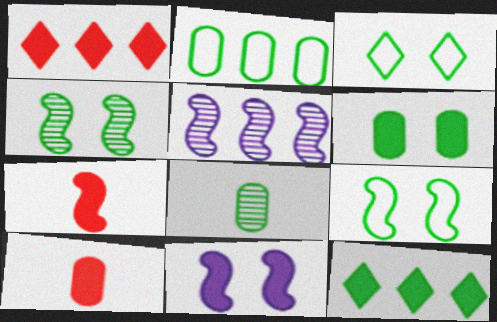[[1, 2, 5], 
[2, 6, 8], 
[3, 4, 6], 
[3, 5, 10], 
[5, 7, 9], 
[8, 9, 12], 
[10, 11, 12]]